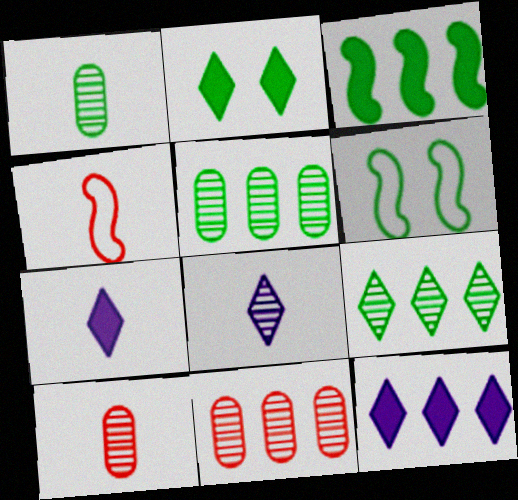[[1, 4, 7], 
[6, 7, 11], 
[6, 10, 12]]